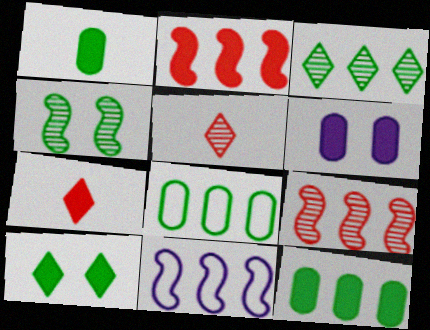[]